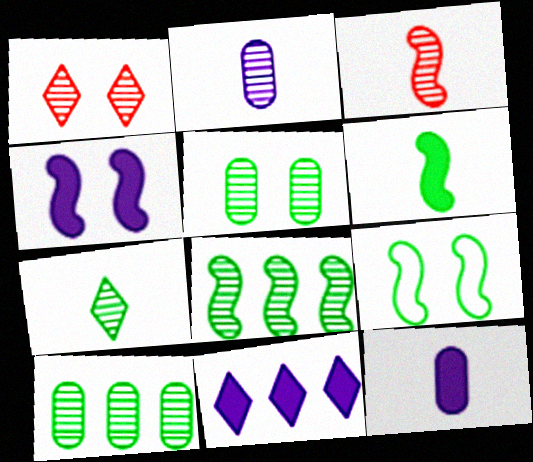[[1, 2, 8], 
[2, 3, 7], 
[4, 11, 12], 
[5, 7, 8], 
[6, 8, 9]]